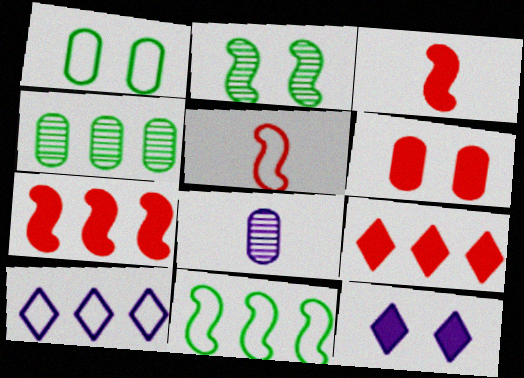[[1, 5, 10], 
[3, 6, 9], 
[4, 5, 12], 
[4, 7, 10]]